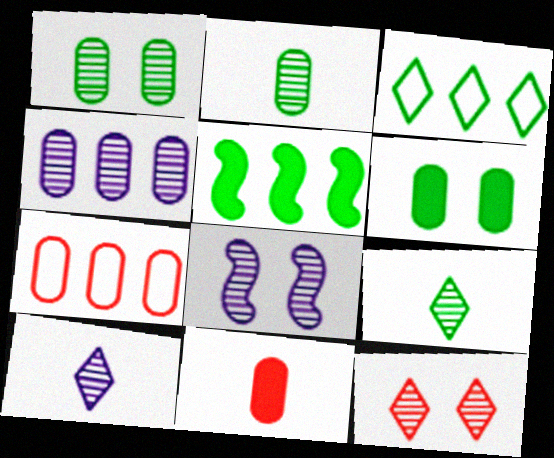[[1, 8, 12], 
[3, 8, 11], 
[4, 8, 10]]